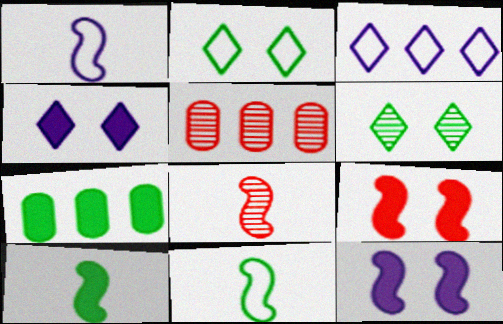[[1, 8, 10], 
[4, 5, 11], 
[6, 7, 11]]